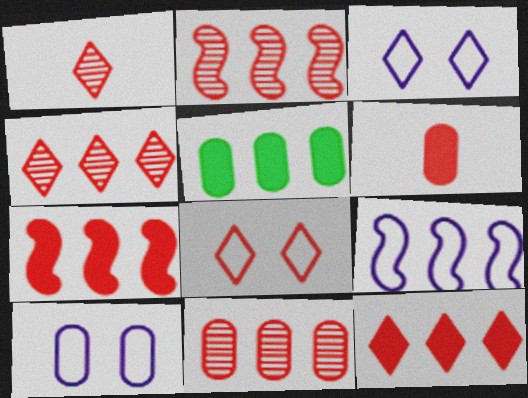[[1, 8, 12], 
[2, 4, 11], 
[2, 6, 8], 
[4, 5, 9]]